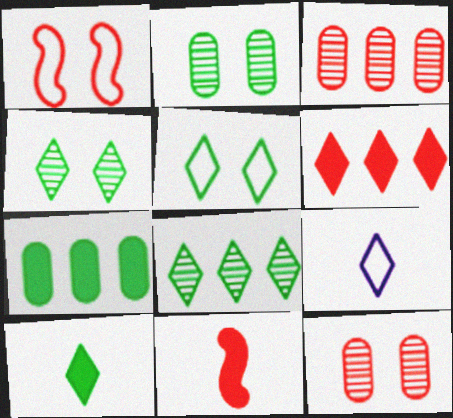[[4, 6, 9], 
[5, 8, 10]]